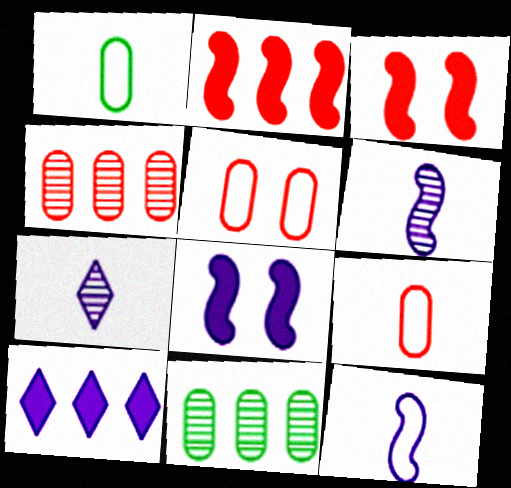[]